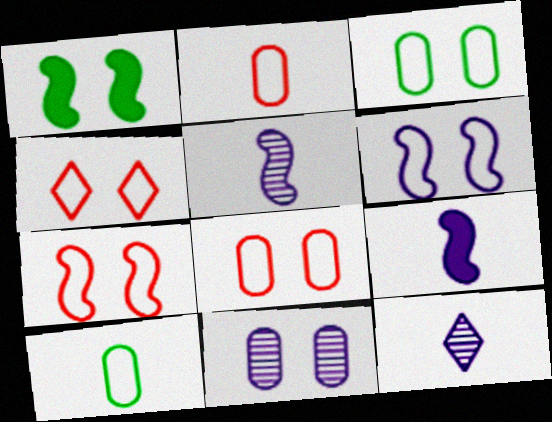[[1, 4, 11], 
[3, 4, 6], 
[4, 7, 8]]